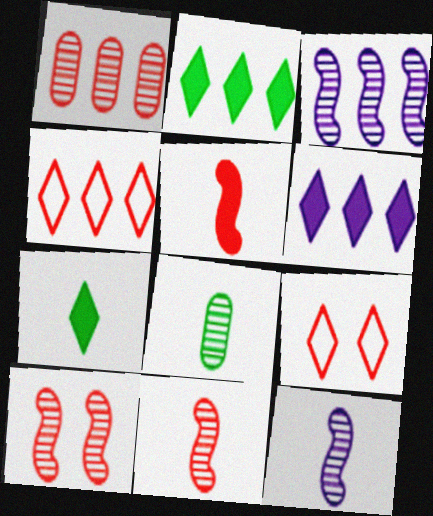[[1, 5, 9]]